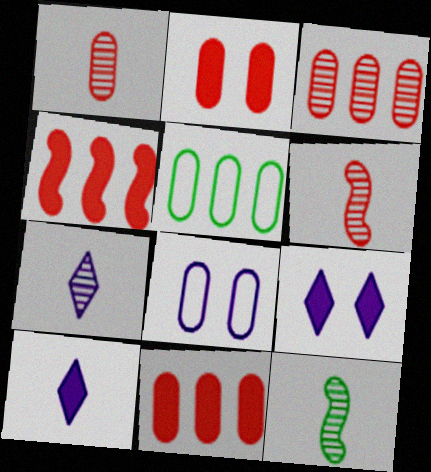[[1, 7, 12], 
[5, 6, 9]]